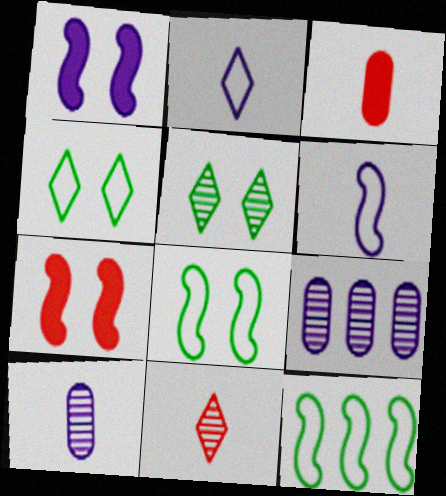[[1, 2, 9]]